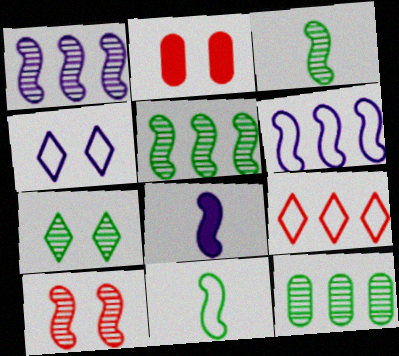[[1, 3, 10], 
[3, 7, 12]]